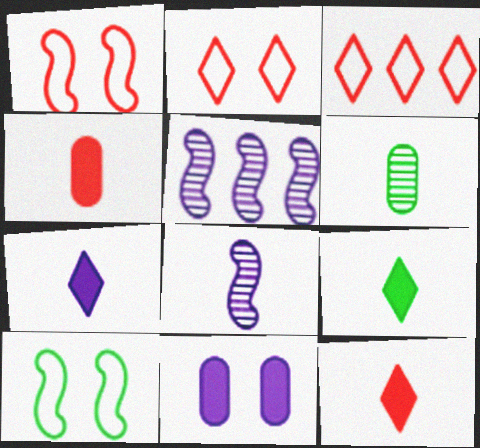[[7, 9, 12]]